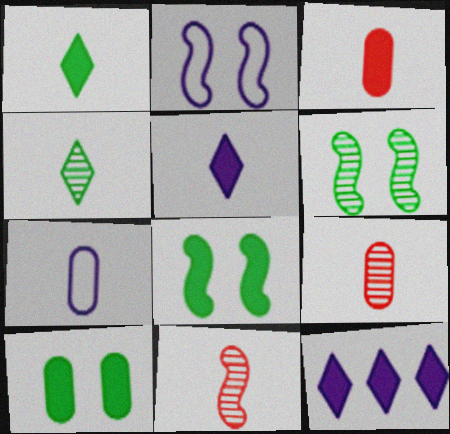[[1, 7, 11], 
[3, 8, 12]]